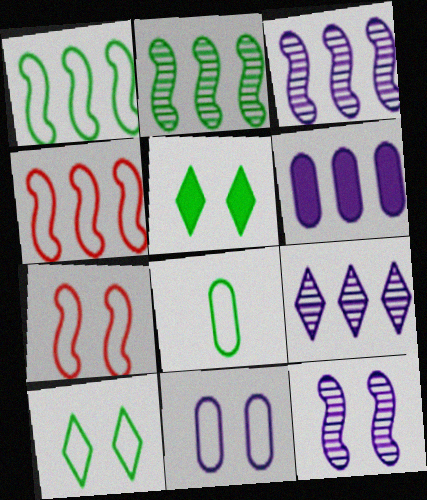[[1, 8, 10], 
[2, 5, 8], 
[7, 10, 11]]